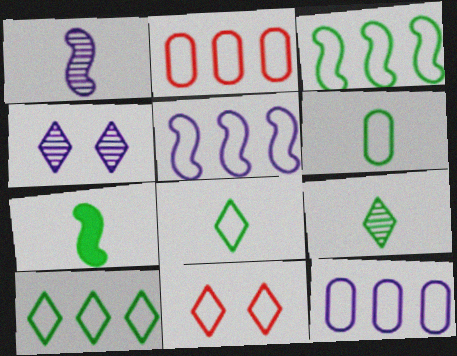[[2, 4, 7], 
[2, 5, 10], 
[5, 6, 11], 
[6, 7, 9]]